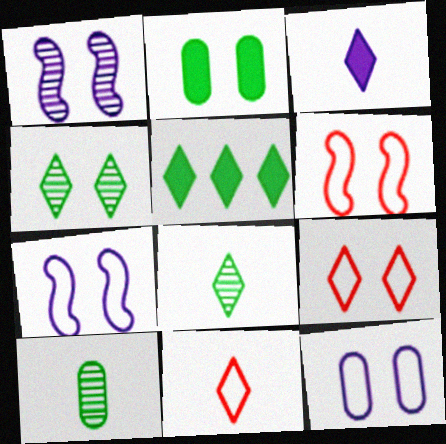[[1, 2, 9], 
[3, 8, 11]]